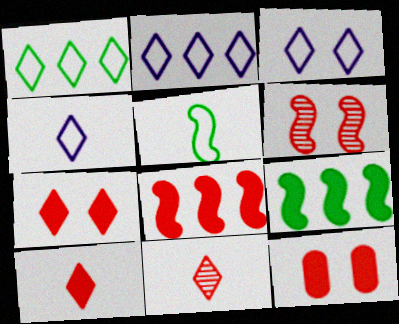[[2, 3, 4], 
[8, 10, 12]]